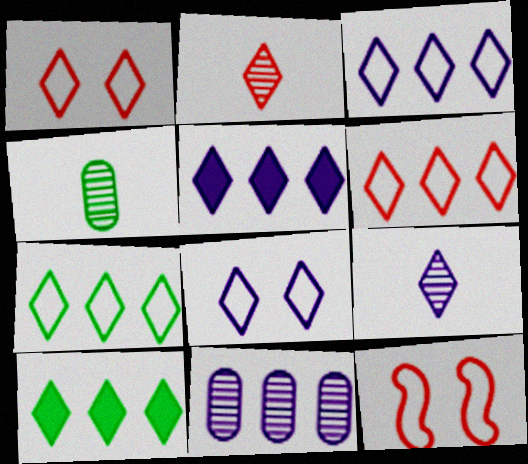[[1, 9, 10], 
[2, 8, 10], 
[3, 6, 7], 
[4, 5, 12], 
[5, 8, 9]]